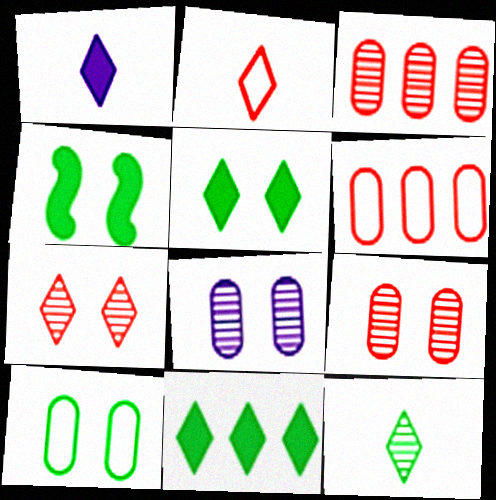[[1, 2, 12]]